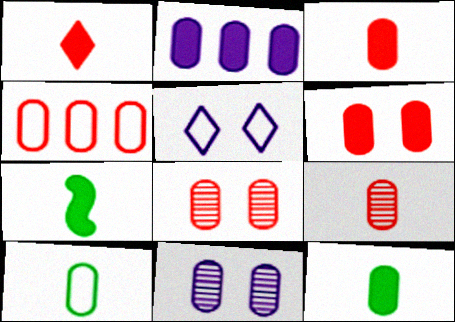[[2, 6, 12], 
[2, 8, 10], 
[3, 4, 8], 
[4, 6, 9], 
[4, 11, 12]]